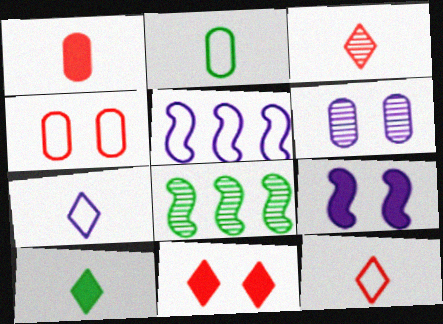[[3, 6, 8], 
[3, 7, 10]]